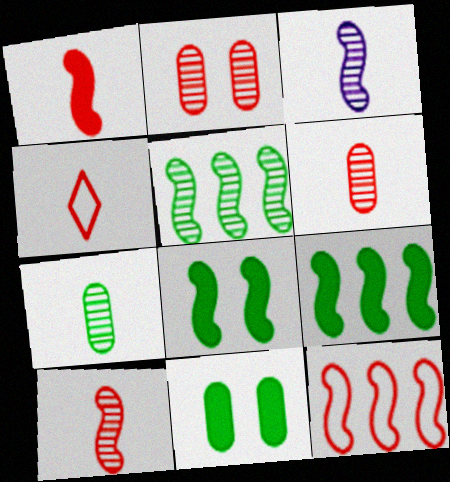[[1, 4, 6], 
[3, 8, 12]]